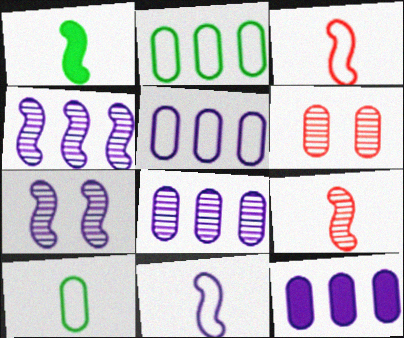[[1, 9, 11], 
[5, 8, 12], 
[6, 10, 12]]